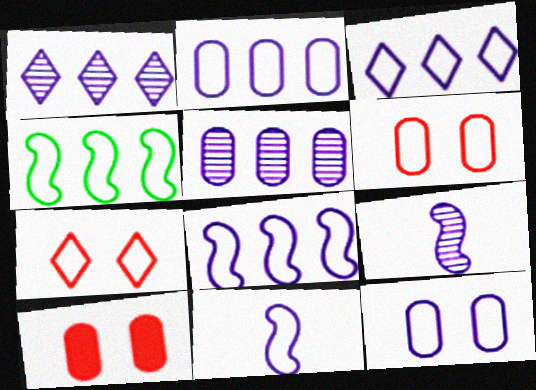[[2, 3, 8], 
[3, 11, 12]]